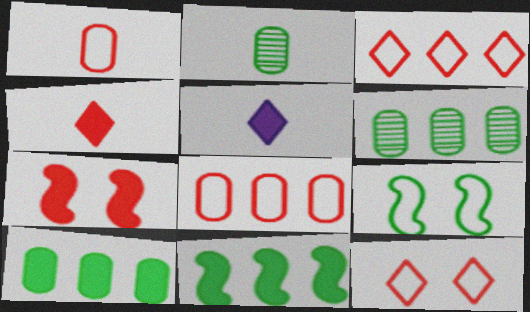[[5, 7, 10]]